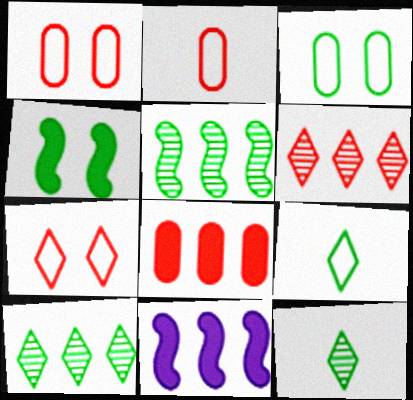[[1, 11, 12]]